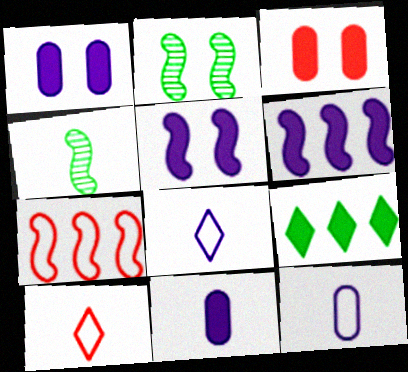[[4, 5, 7], 
[4, 10, 11]]